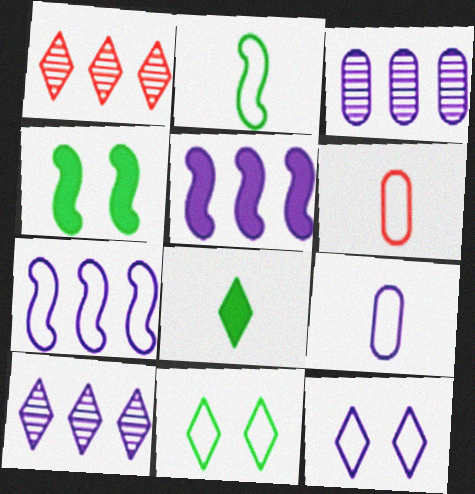[[1, 4, 9], 
[1, 8, 12], 
[4, 6, 10], 
[6, 7, 11], 
[7, 9, 12]]